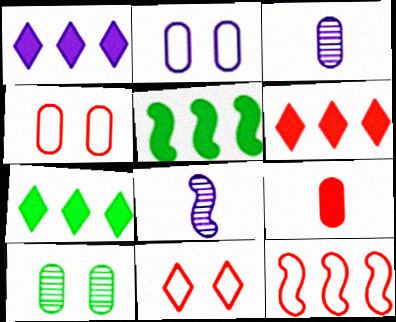[[1, 2, 8], 
[1, 6, 7], 
[3, 5, 11], 
[4, 7, 8]]